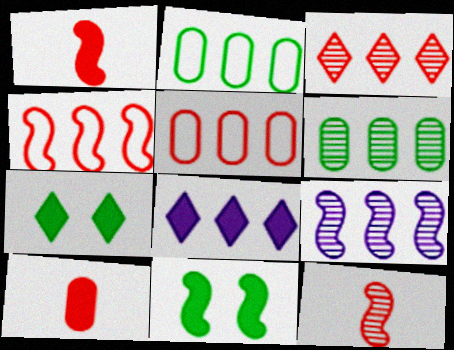[[3, 6, 9], 
[4, 6, 8], 
[8, 10, 11]]